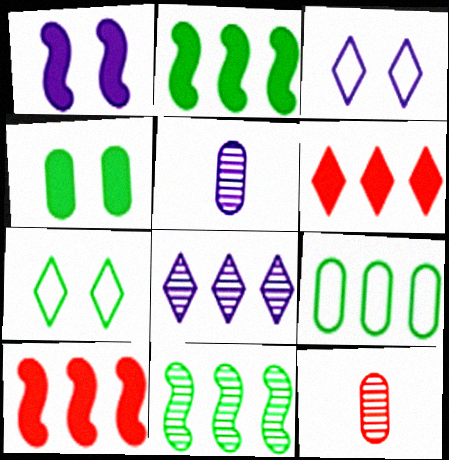[[2, 3, 12], 
[5, 7, 10], 
[8, 9, 10]]